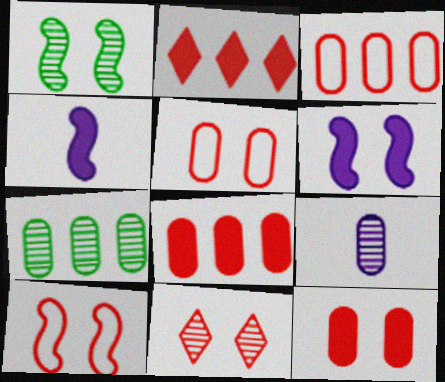[[1, 6, 10], 
[10, 11, 12]]